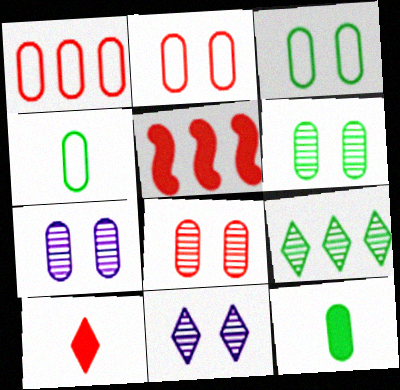[[1, 7, 12], 
[4, 5, 11], 
[6, 7, 8]]